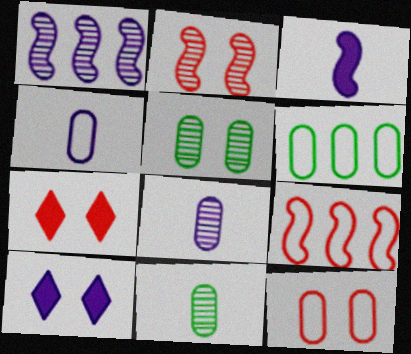[[1, 4, 10], 
[2, 7, 12], 
[4, 6, 12], 
[9, 10, 11]]